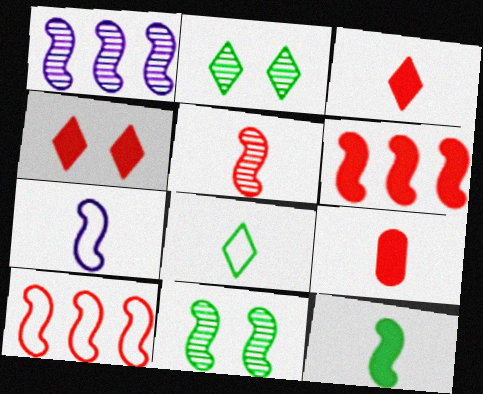[[1, 5, 11], 
[4, 6, 9], 
[5, 7, 12], 
[6, 7, 11]]